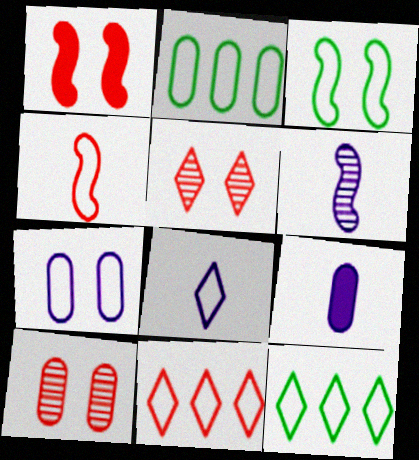[[2, 9, 10], 
[4, 7, 12], 
[6, 8, 9]]